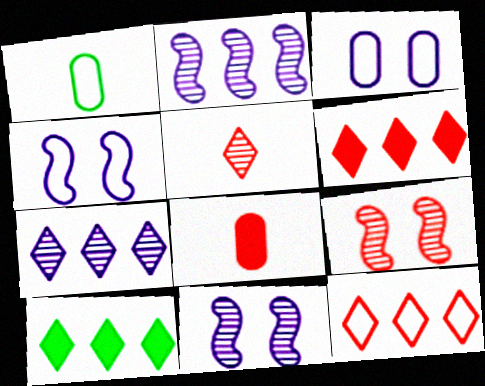[[1, 4, 12], 
[1, 6, 11], 
[7, 10, 12], 
[8, 9, 12]]